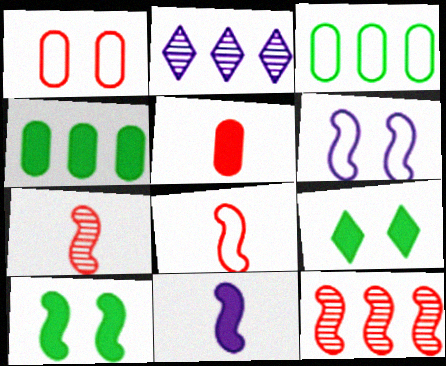[]